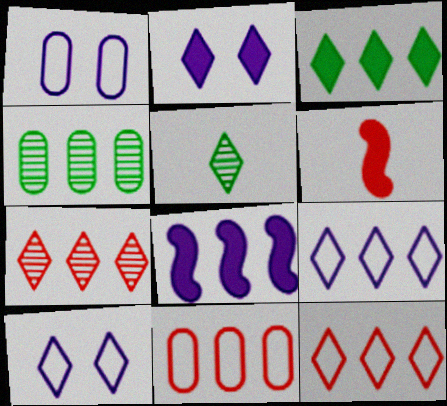[[2, 5, 12], 
[3, 7, 9], 
[4, 6, 10], 
[4, 8, 12]]